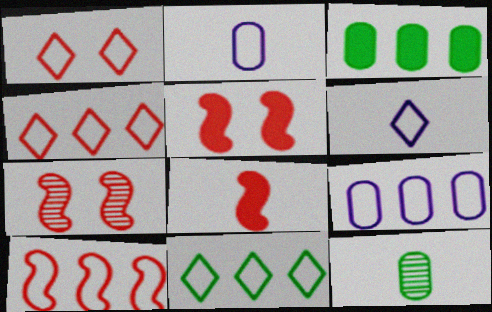[[1, 6, 11], 
[3, 6, 7], 
[6, 8, 12], 
[7, 8, 10], 
[9, 10, 11]]